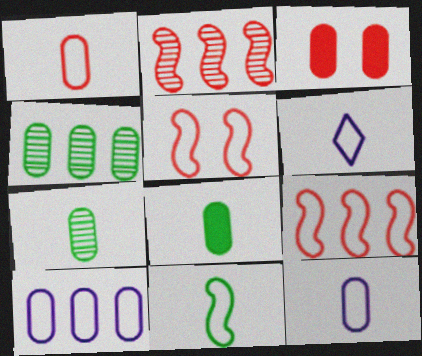[[1, 6, 11], 
[3, 4, 12], 
[3, 7, 10]]